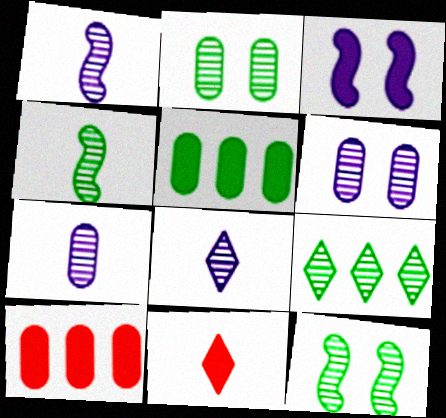[[1, 7, 8], 
[2, 4, 9], 
[3, 5, 11]]